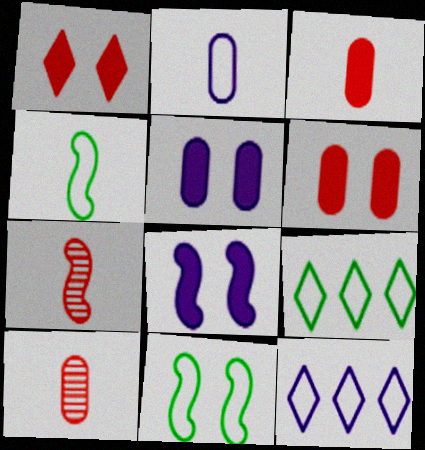[[5, 7, 9], 
[8, 9, 10]]